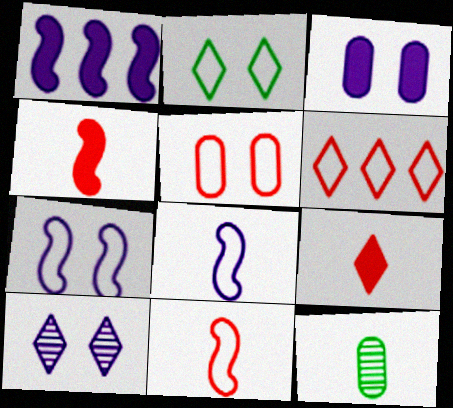[[2, 5, 7], 
[3, 7, 10], 
[5, 6, 11], 
[8, 9, 12]]